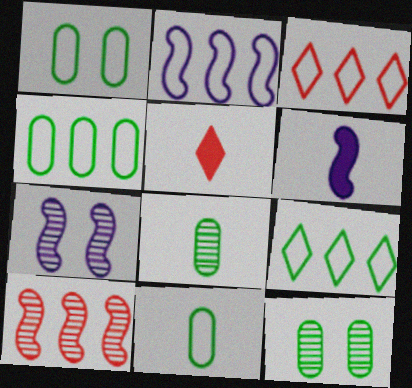[[1, 4, 11], 
[2, 3, 4], 
[2, 5, 12], 
[2, 6, 7], 
[3, 6, 12], 
[4, 5, 7]]